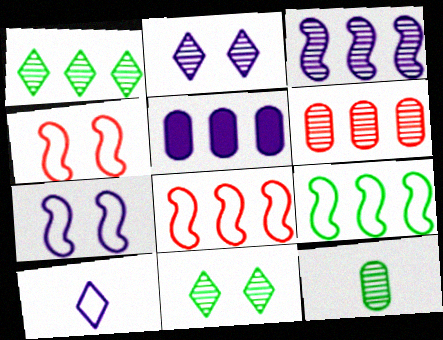[[1, 3, 6], 
[1, 5, 8]]